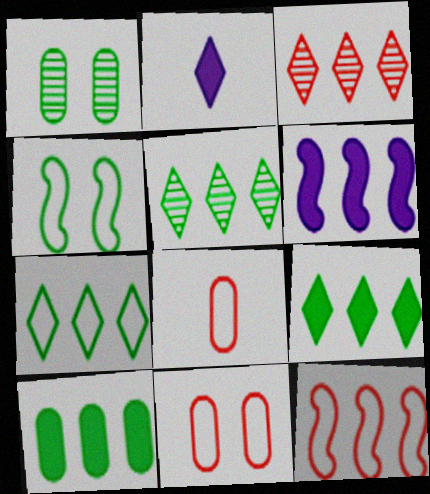[[1, 2, 12], 
[5, 7, 9]]